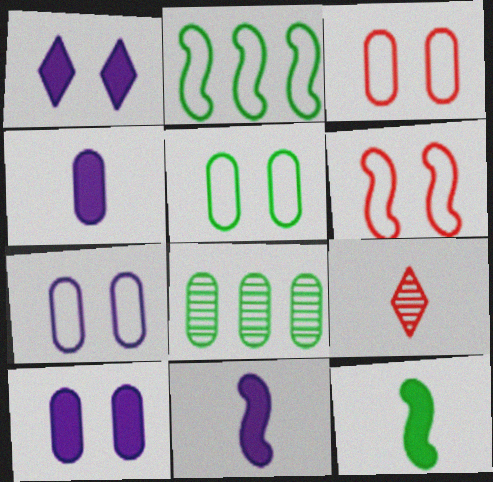[[2, 9, 10], 
[3, 4, 8], 
[3, 5, 7]]